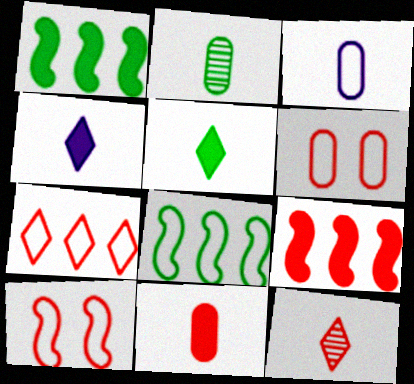[[2, 3, 11], 
[6, 9, 12]]